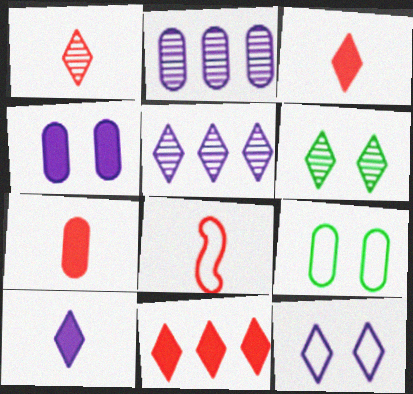[[1, 5, 6], 
[1, 7, 8], 
[2, 7, 9], 
[5, 10, 12]]